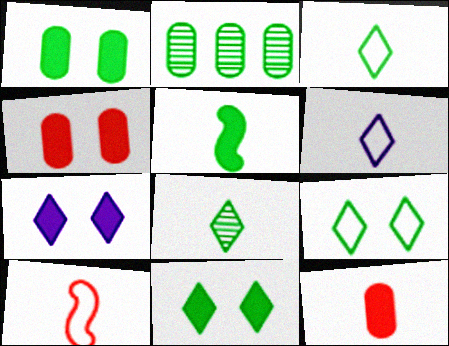[[2, 5, 9], 
[2, 7, 10]]